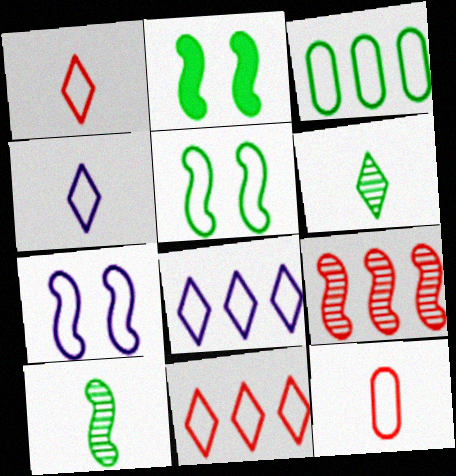[[1, 3, 7], 
[2, 3, 6], 
[5, 8, 12]]